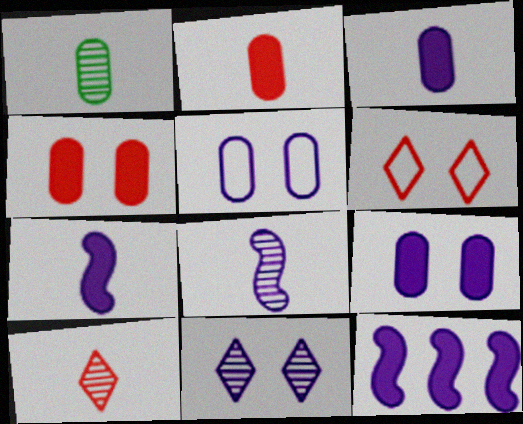[[1, 6, 12], 
[1, 8, 10]]